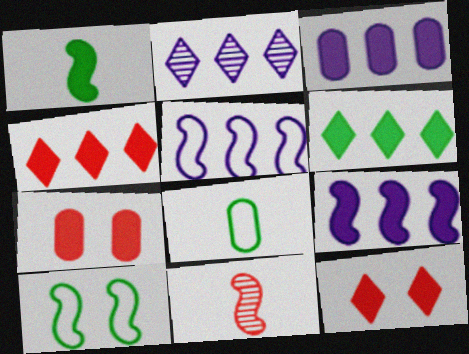[[1, 3, 12], 
[2, 3, 5], 
[9, 10, 11]]